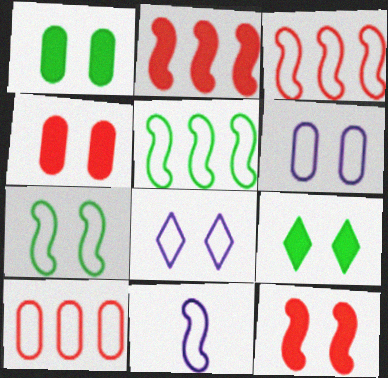[[3, 7, 11]]